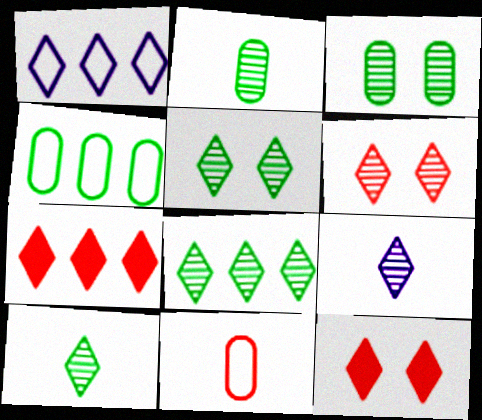[[1, 7, 8], 
[1, 10, 12], 
[5, 8, 10], 
[6, 8, 9]]